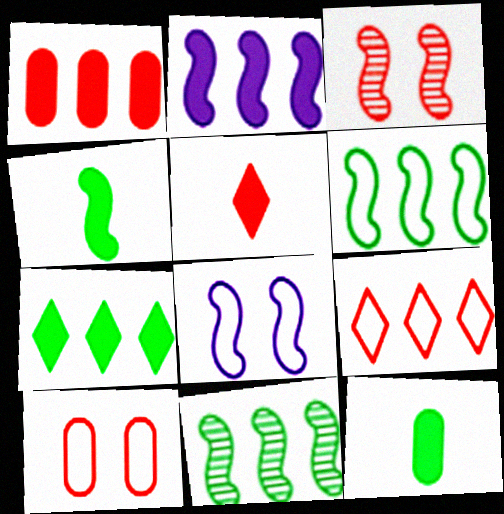[[1, 2, 7]]